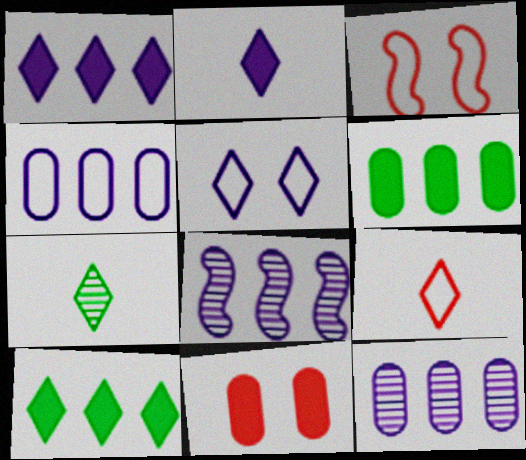[[1, 4, 8], 
[2, 7, 9]]